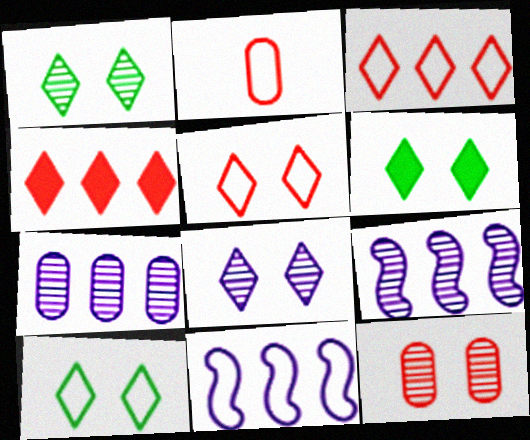[[1, 6, 10], 
[2, 6, 9], 
[2, 10, 11], 
[5, 6, 8]]